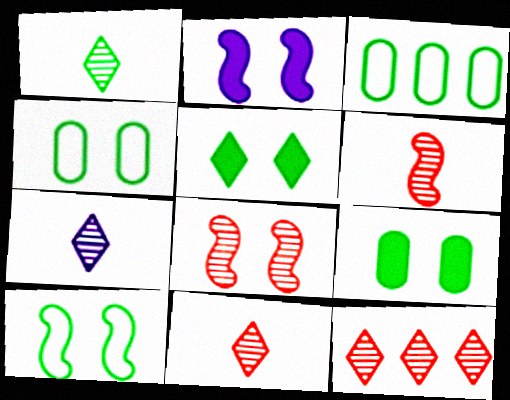[[1, 7, 11], 
[2, 3, 11], 
[2, 8, 10]]